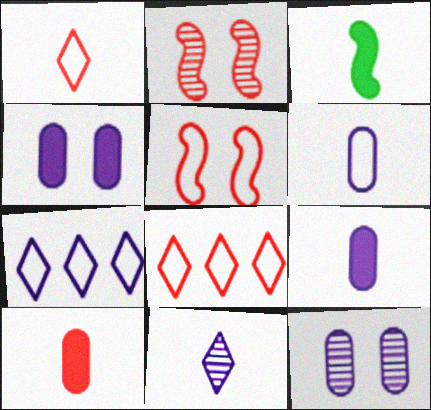[[2, 8, 10], 
[3, 8, 12]]